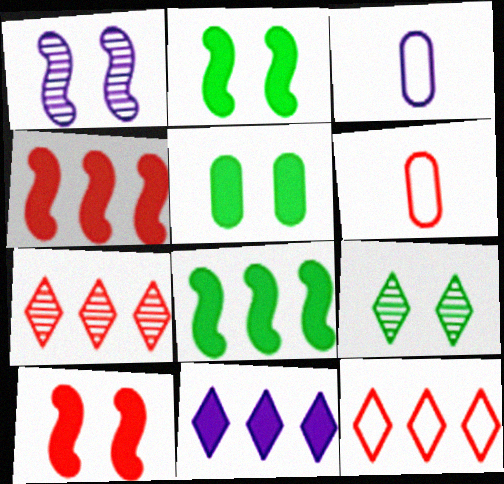[[1, 3, 11], 
[2, 3, 7], 
[3, 4, 9], 
[6, 7, 10]]